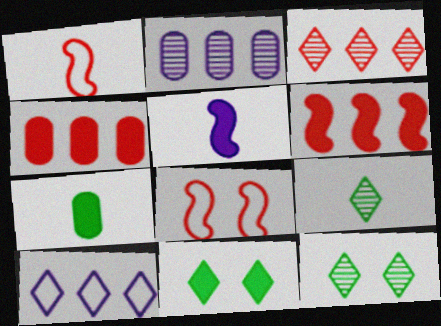[[1, 2, 11], 
[4, 5, 11]]